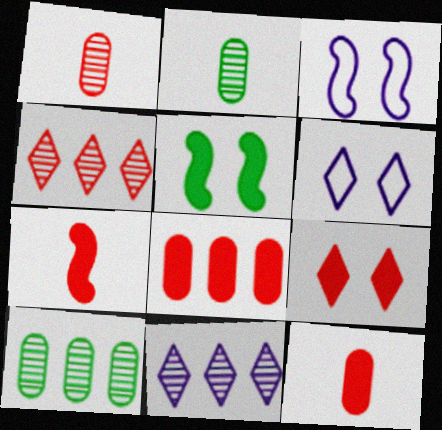[[6, 7, 10], 
[7, 8, 9]]